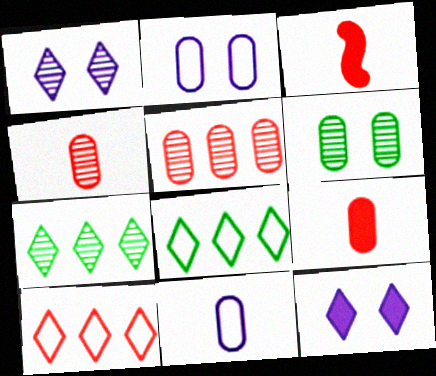[[2, 3, 7]]